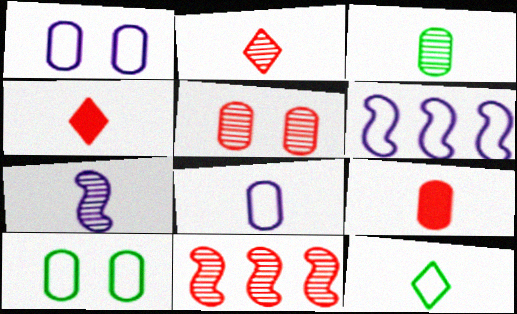[[2, 3, 7], 
[2, 5, 11], 
[3, 8, 9], 
[7, 9, 12]]